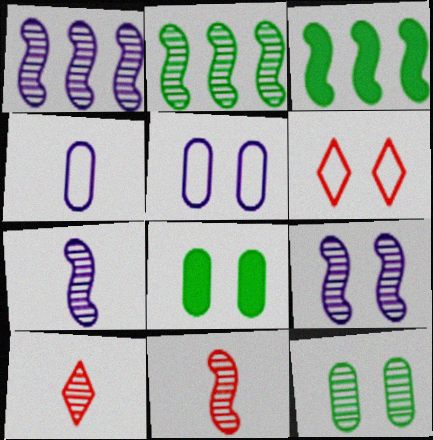[[1, 7, 9], 
[1, 10, 12], 
[2, 9, 11], 
[3, 5, 10], 
[6, 8, 9]]